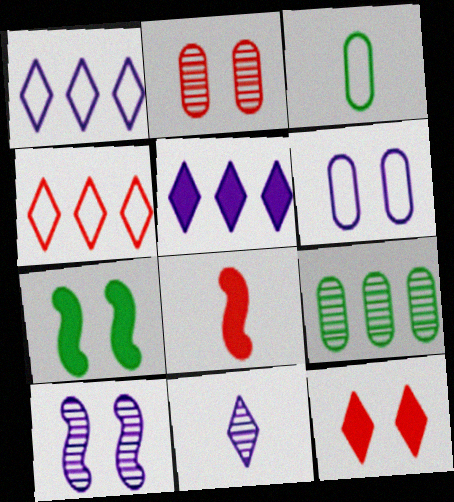[[2, 4, 8], 
[3, 8, 11]]